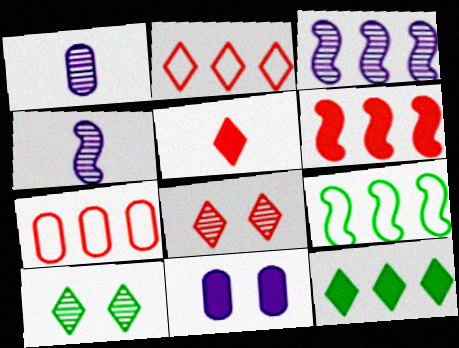[[2, 5, 8], 
[3, 6, 9], 
[3, 7, 12]]